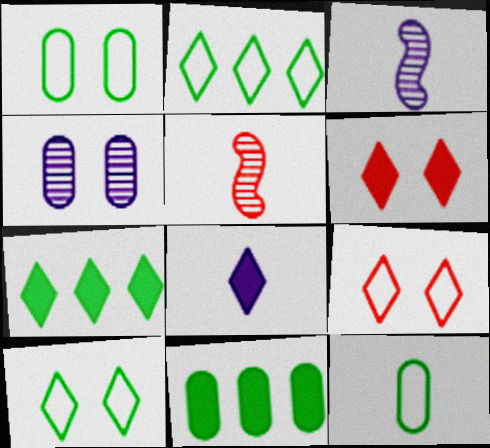[[3, 9, 11], 
[5, 8, 12], 
[6, 7, 8]]